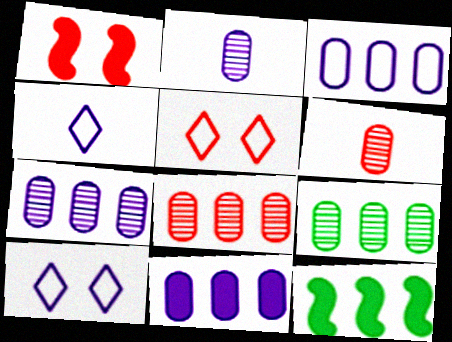[[1, 4, 9], 
[2, 5, 12], 
[3, 7, 11], 
[6, 10, 12], 
[7, 8, 9]]